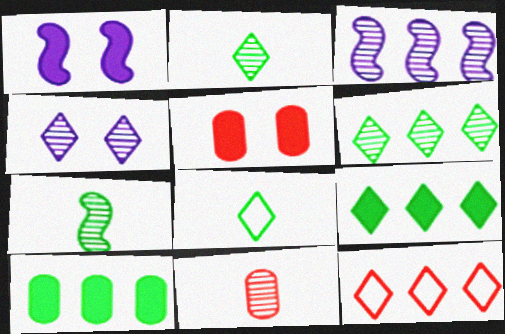[[3, 5, 8], 
[3, 10, 12]]